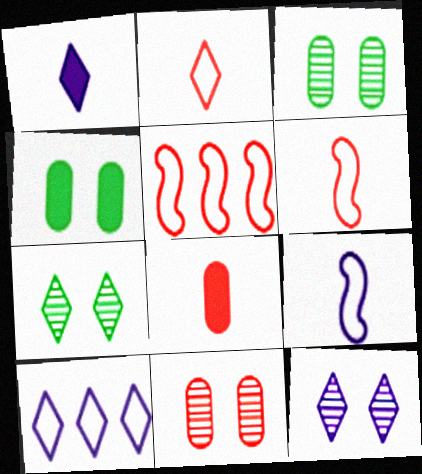[[1, 3, 5], 
[1, 10, 12]]